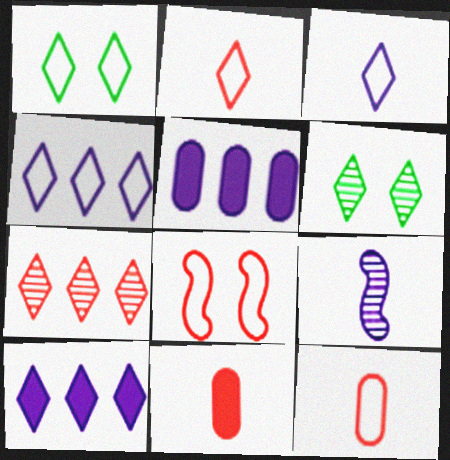[[1, 2, 4], 
[2, 6, 10], 
[7, 8, 11]]